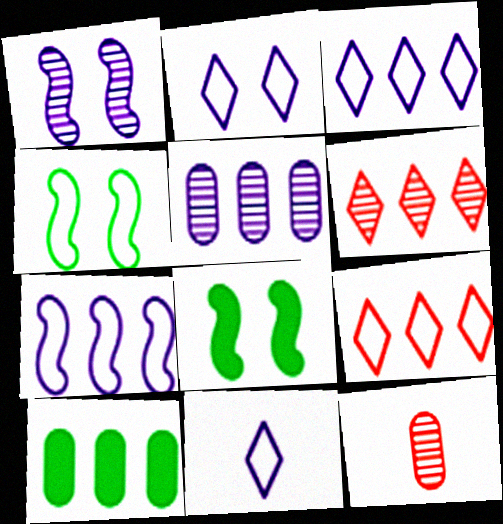[[2, 3, 11], 
[3, 8, 12], 
[6, 7, 10]]